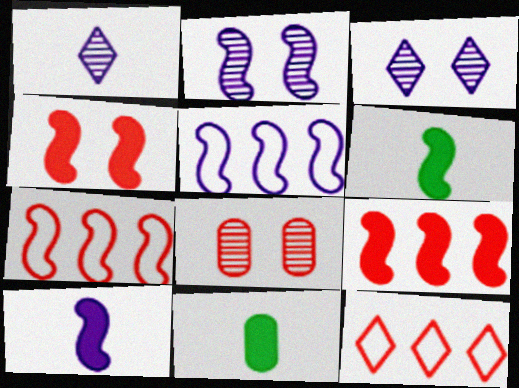[[2, 5, 10], 
[2, 6, 7], 
[2, 11, 12], 
[3, 7, 11]]